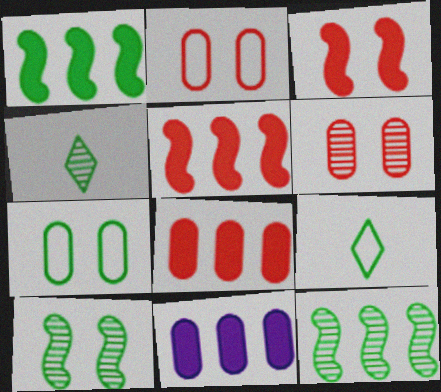[[1, 4, 7]]